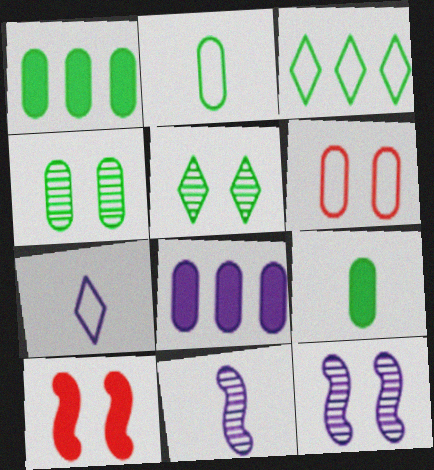[[1, 2, 4], 
[7, 8, 12]]